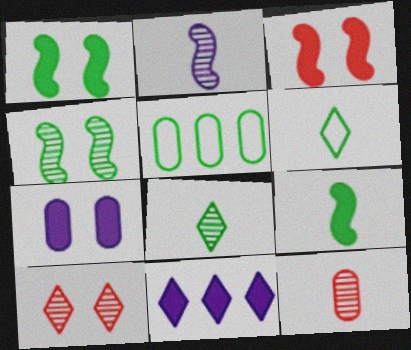[[1, 5, 8], 
[2, 8, 12], 
[5, 7, 12], 
[6, 10, 11]]